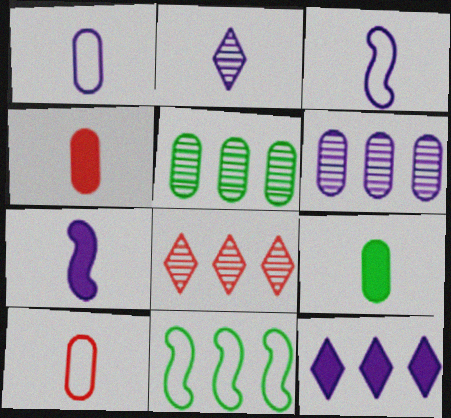[[1, 2, 7]]